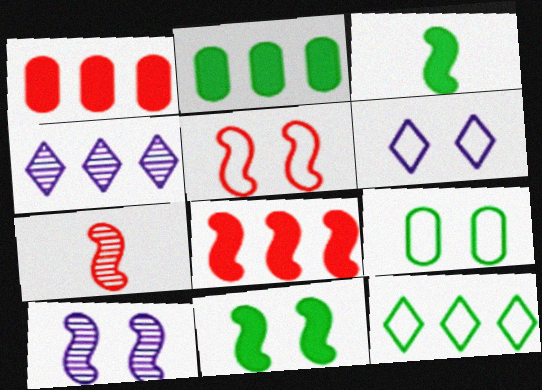[[2, 6, 7], 
[5, 6, 9], 
[5, 7, 8], 
[5, 10, 11]]